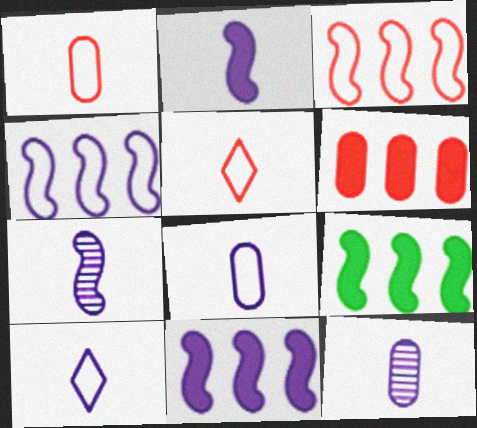[[2, 10, 12]]